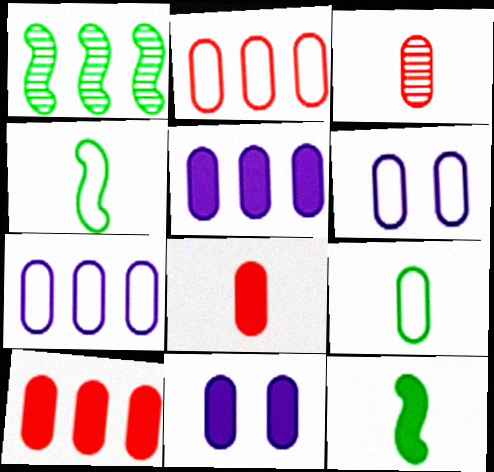[[2, 6, 9]]